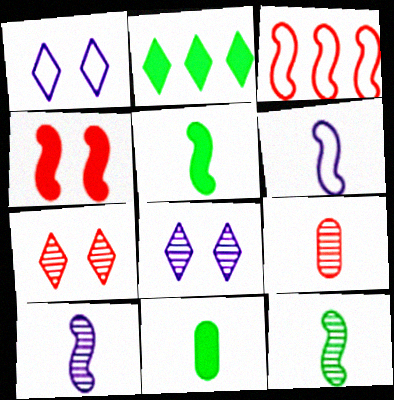[[3, 8, 11]]